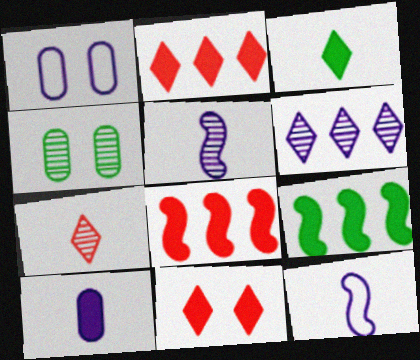[[1, 7, 9], 
[2, 4, 12], 
[9, 10, 11]]